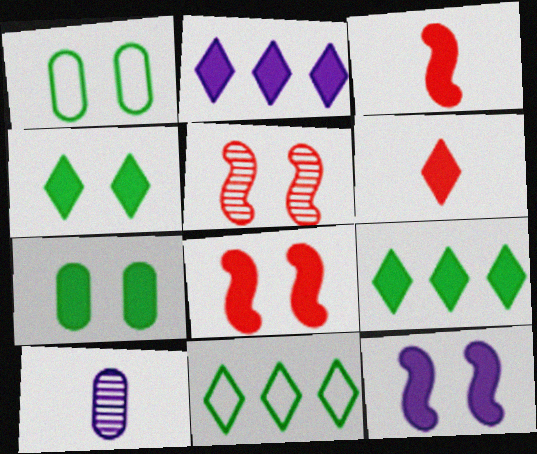[[2, 3, 7], 
[2, 4, 6], 
[8, 10, 11]]